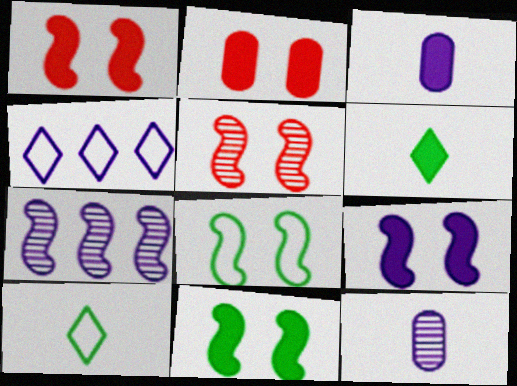[[1, 9, 11], 
[2, 7, 10], 
[4, 9, 12], 
[5, 8, 9]]